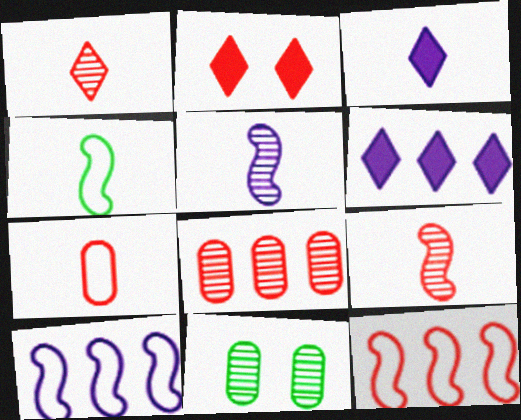[[3, 11, 12]]